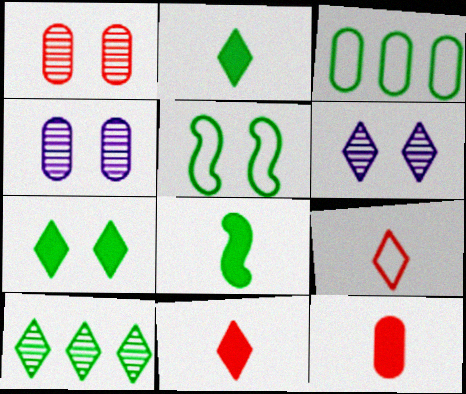[[3, 4, 12]]